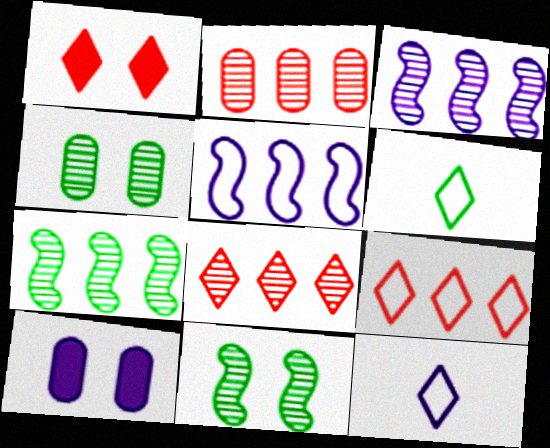[[3, 10, 12]]